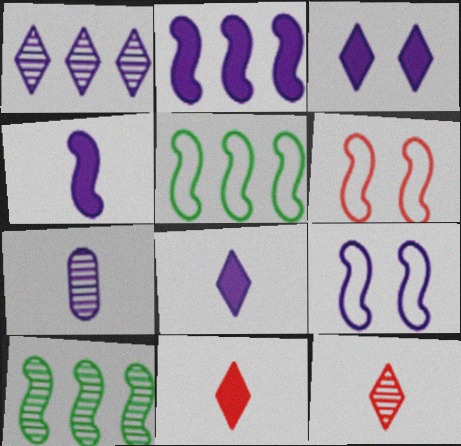[[4, 6, 10]]